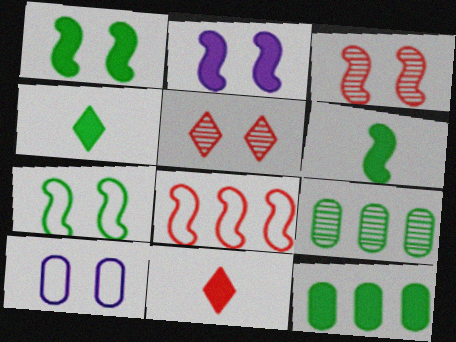[[1, 4, 12], 
[1, 5, 10], 
[2, 3, 7], 
[2, 11, 12], 
[4, 7, 9]]